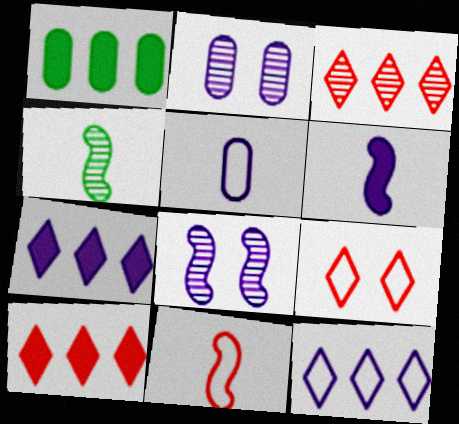[[2, 3, 4], 
[2, 6, 12], 
[4, 6, 11], 
[5, 7, 8]]